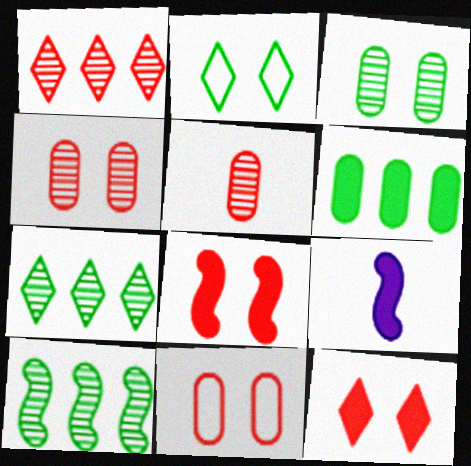[[6, 9, 12], 
[7, 9, 11]]